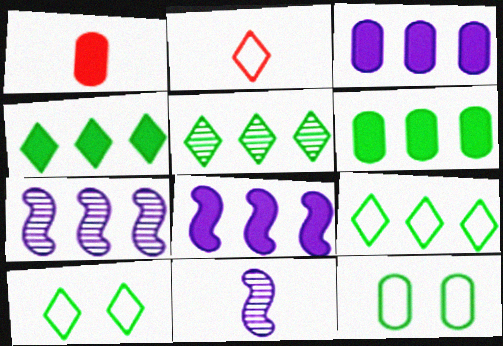[[1, 7, 10], 
[4, 5, 9]]